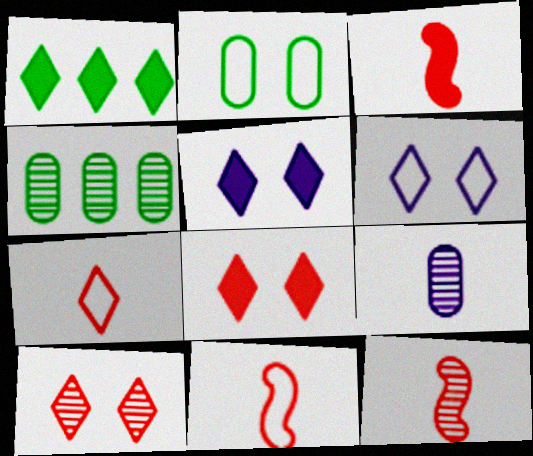[[3, 4, 6], 
[3, 11, 12], 
[4, 5, 11]]